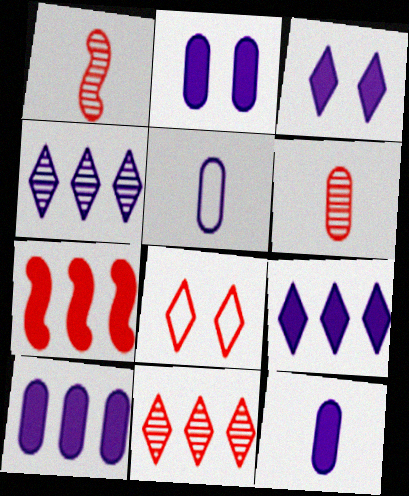[[2, 10, 12], 
[6, 7, 8]]